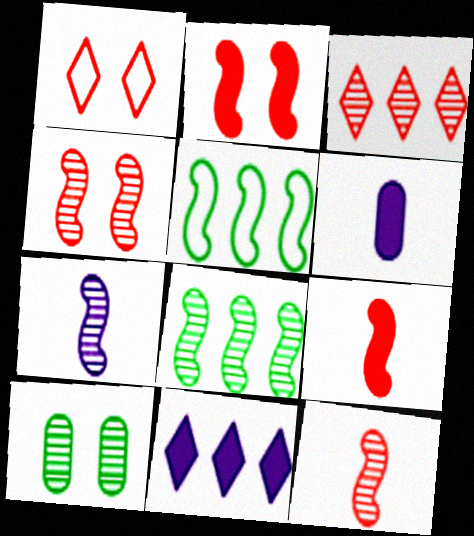[[1, 6, 8], 
[2, 5, 7], 
[3, 7, 10], 
[4, 7, 8]]